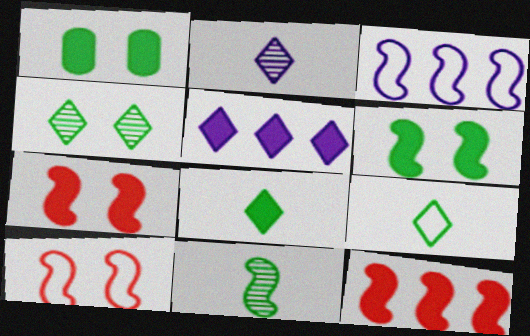[[3, 7, 11]]